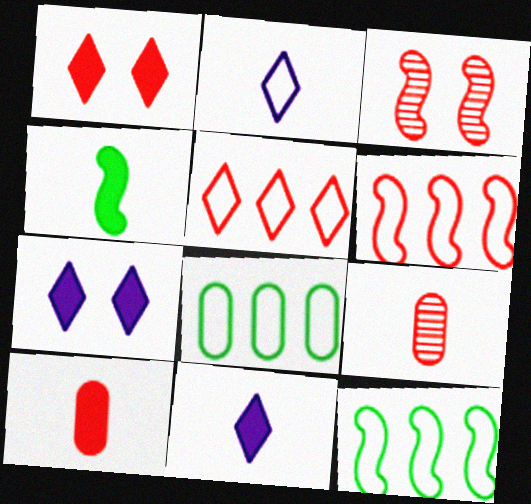[[1, 6, 9], 
[2, 4, 9], 
[3, 5, 10], 
[3, 8, 11], 
[4, 10, 11], 
[7, 9, 12]]